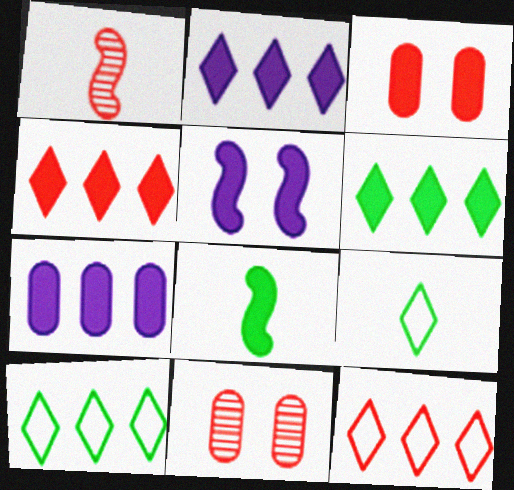[[1, 3, 12], 
[2, 3, 8], 
[2, 4, 6]]